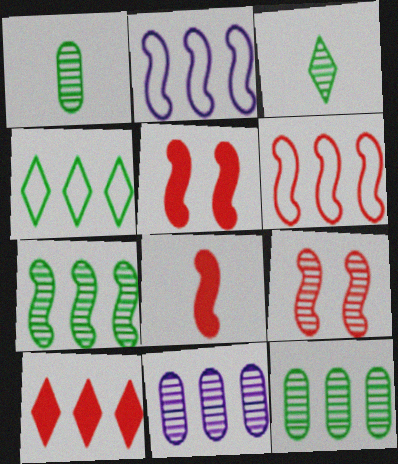[[2, 10, 12], 
[3, 9, 11], 
[6, 8, 9]]